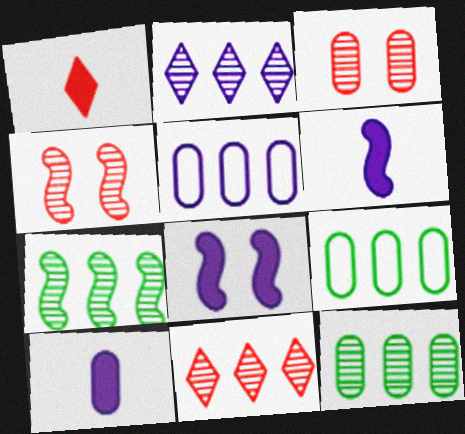[[3, 9, 10]]